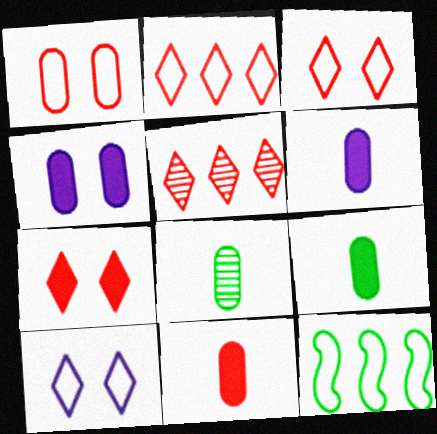[[6, 9, 11]]